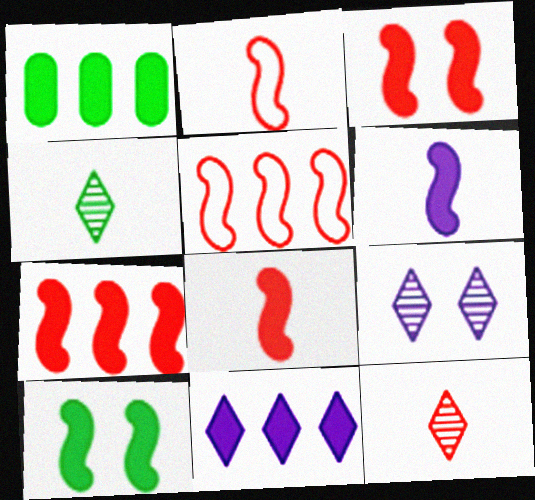[[1, 2, 9], 
[1, 7, 11], 
[3, 7, 8], 
[6, 7, 10]]